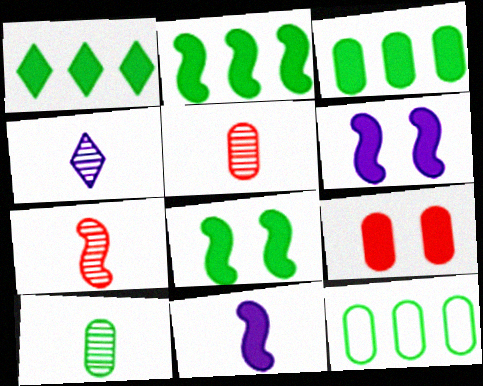[[1, 2, 3], 
[1, 9, 11], 
[4, 7, 10]]